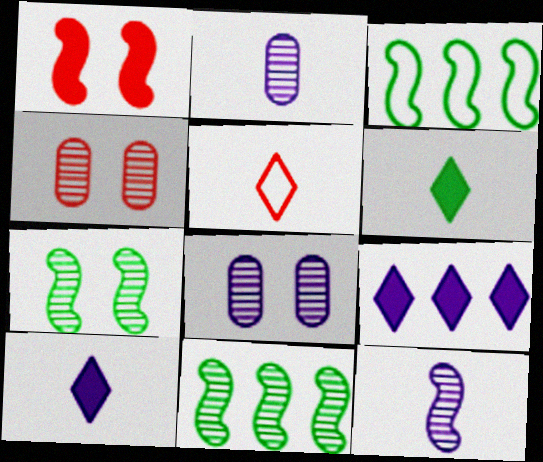[[1, 3, 12], 
[3, 4, 10]]